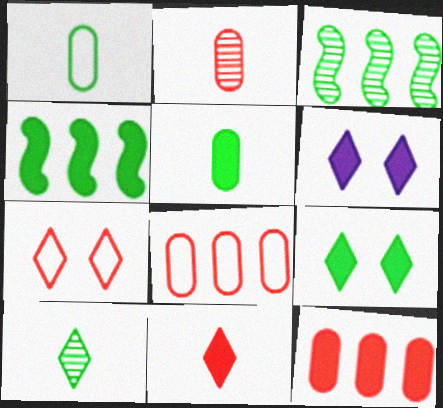[[1, 3, 9], 
[4, 5, 9]]